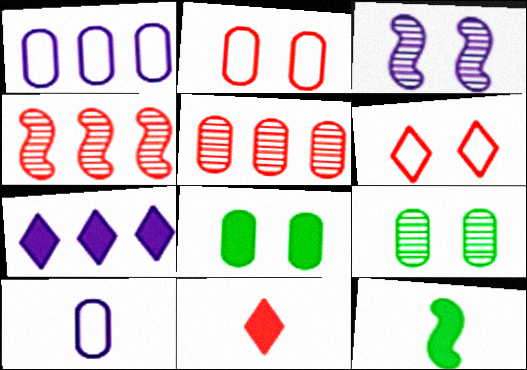[[2, 4, 11], 
[3, 6, 8], 
[3, 7, 10], 
[5, 8, 10]]